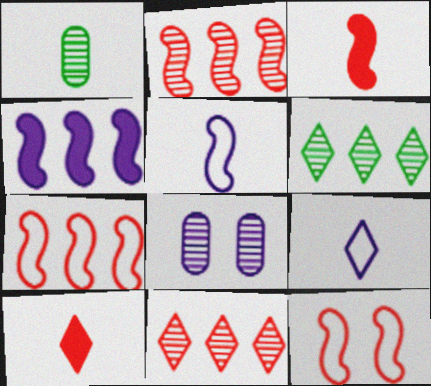[[1, 3, 9], 
[1, 5, 10], 
[2, 3, 12], 
[4, 8, 9]]